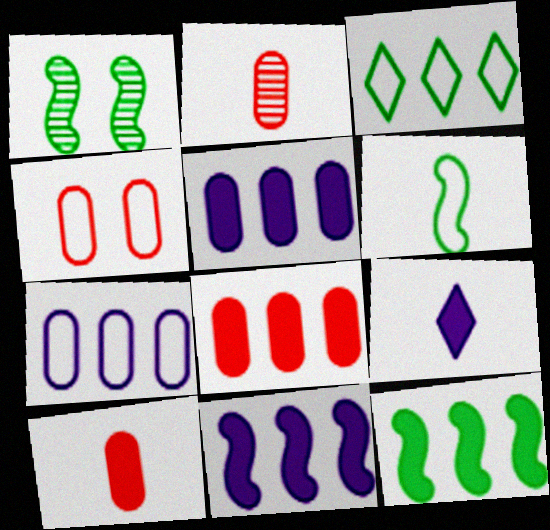[[1, 6, 12], 
[2, 4, 8], 
[2, 6, 9]]